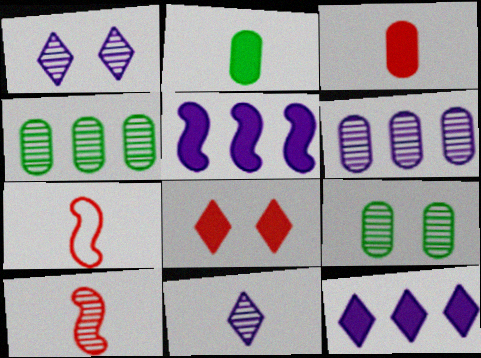[[1, 4, 10], 
[2, 5, 8], 
[2, 7, 11], 
[7, 9, 12]]